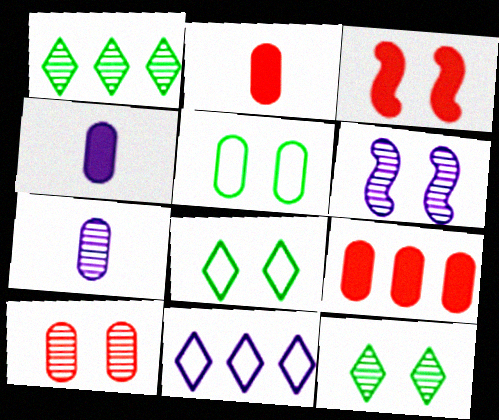[[4, 6, 11], 
[5, 7, 9], 
[6, 10, 12]]